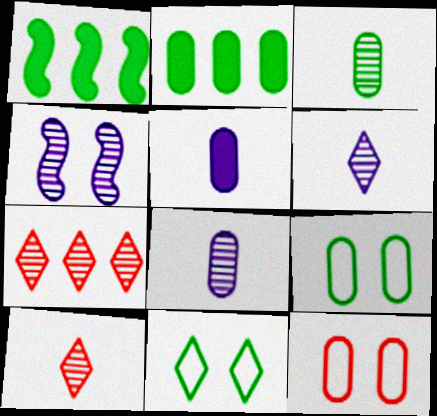[[1, 3, 11], 
[1, 6, 12], 
[2, 3, 9], 
[2, 8, 12], 
[3, 4, 7]]